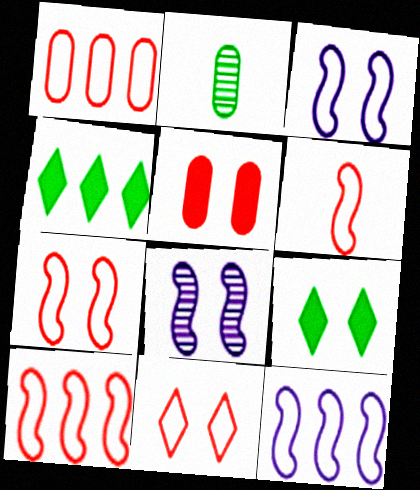[[1, 6, 11], 
[6, 7, 10]]